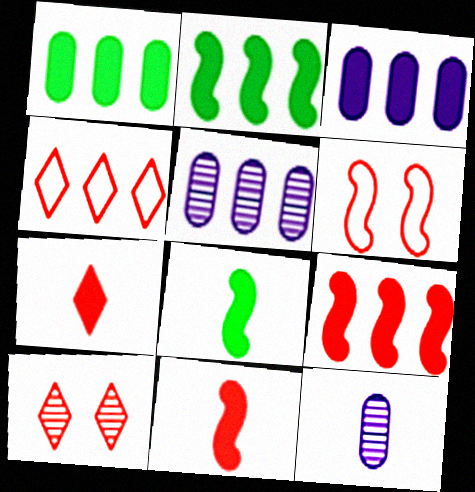[[2, 4, 5], 
[4, 7, 10]]